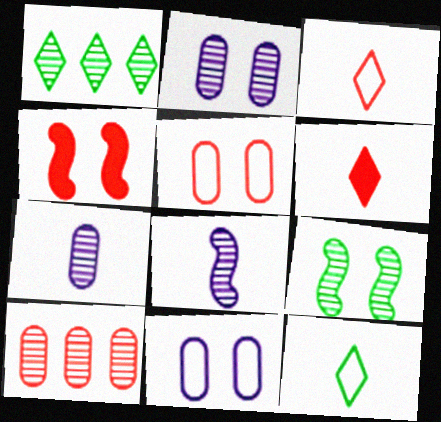[[3, 4, 10]]